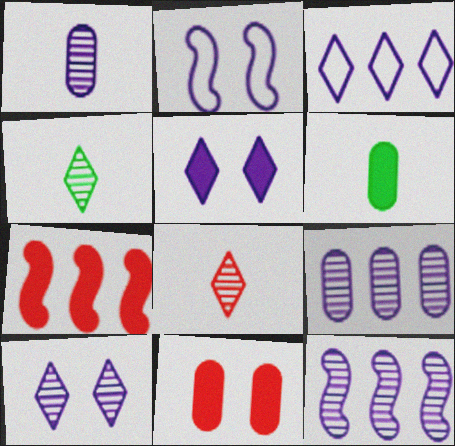[[1, 10, 12], 
[5, 6, 7]]